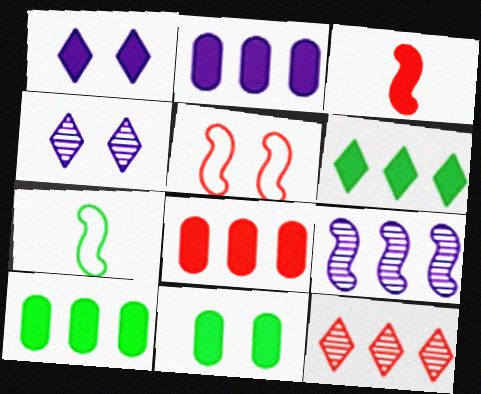[[1, 3, 10], 
[2, 8, 10], 
[4, 5, 11], 
[4, 7, 8]]